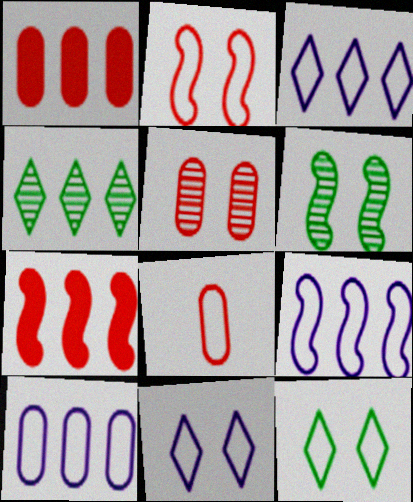[[1, 4, 9], 
[1, 5, 8], 
[3, 9, 10], 
[4, 7, 10], 
[8, 9, 12]]